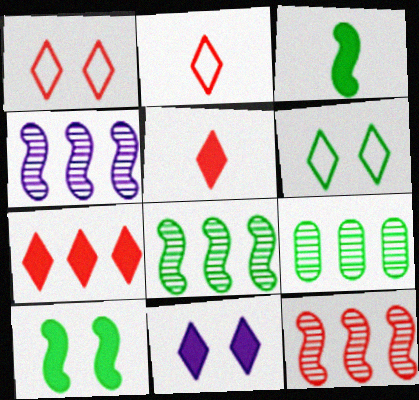[[3, 6, 9], 
[4, 8, 12]]